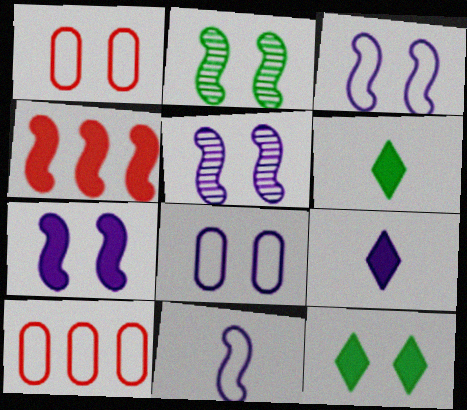[[1, 5, 12], 
[2, 4, 11], 
[2, 9, 10], 
[3, 5, 7], 
[5, 6, 10]]